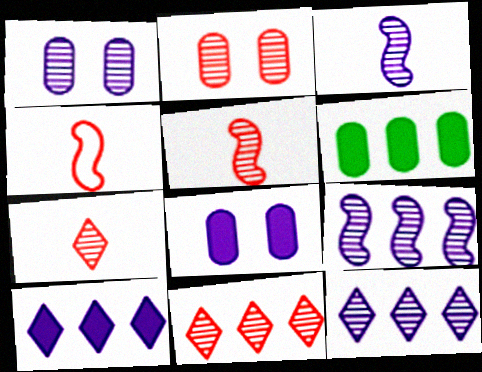[[1, 3, 12], 
[2, 5, 11]]